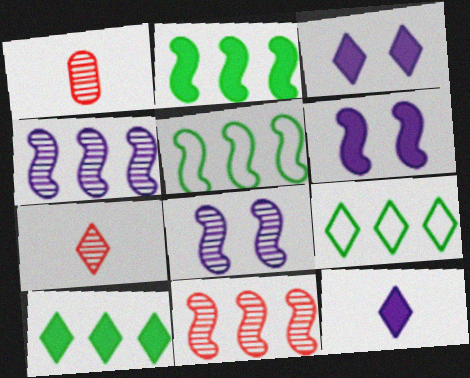[[1, 3, 5], 
[1, 6, 9], 
[3, 7, 9]]